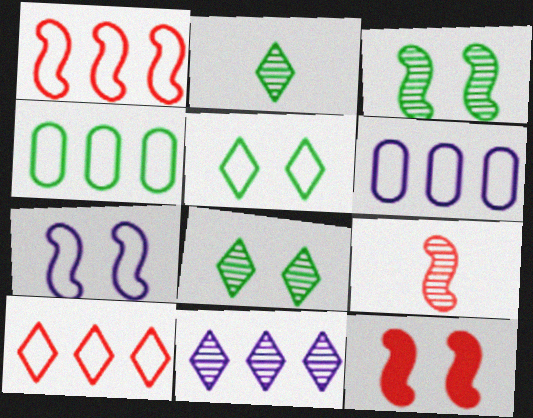[[1, 9, 12], 
[2, 6, 12], 
[3, 7, 12]]